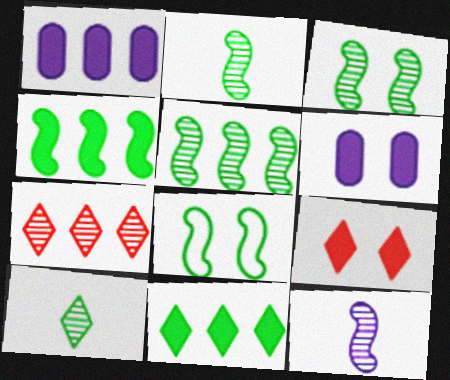[[2, 3, 5], 
[2, 4, 8]]